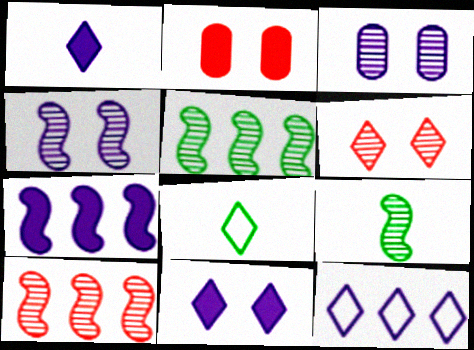[[2, 9, 12], 
[4, 9, 10]]